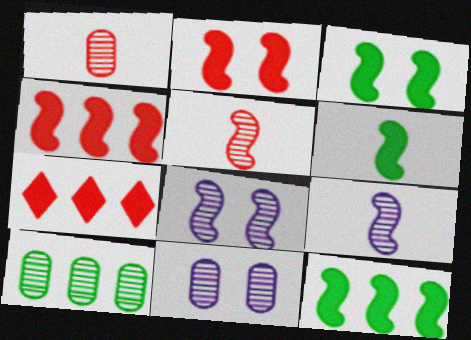[[1, 10, 11], 
[3, 6, 12]]